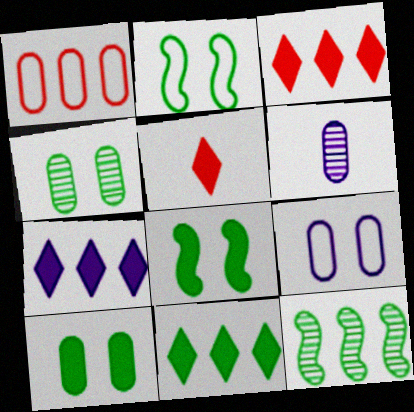[[1, 6, 10], 
[1, 7, 12], 
[2, 3, 6], 
[3, 7, 11], 
[5, 9, 12]]